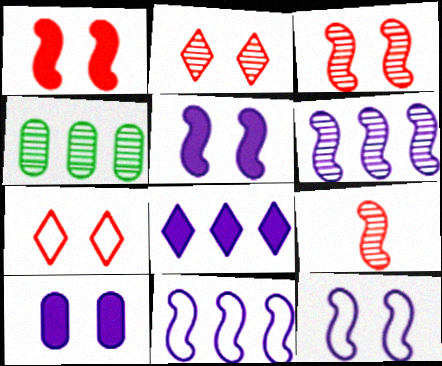[]